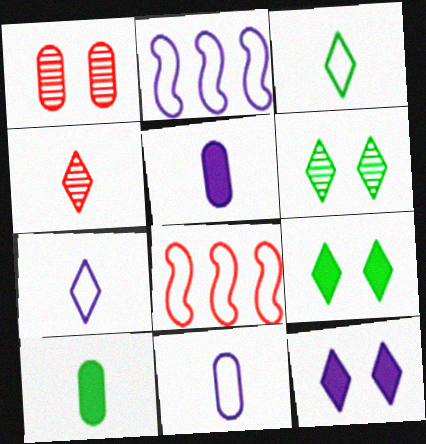[[5, 6, 8]]